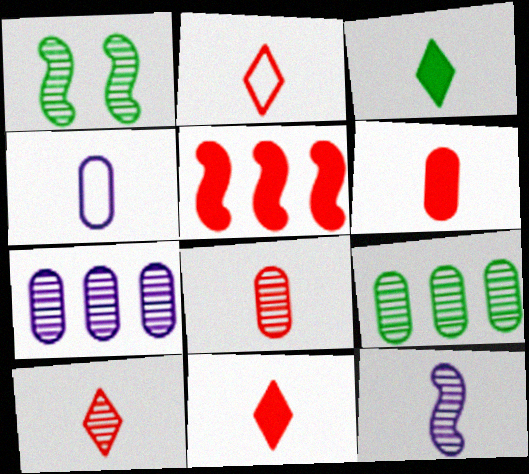[[1, 7, 10], 
[2, 10, 11]]